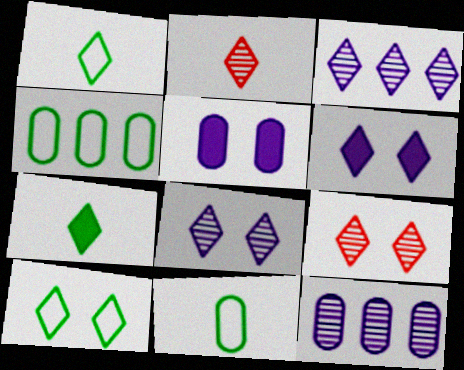[[6, 9, 10]]